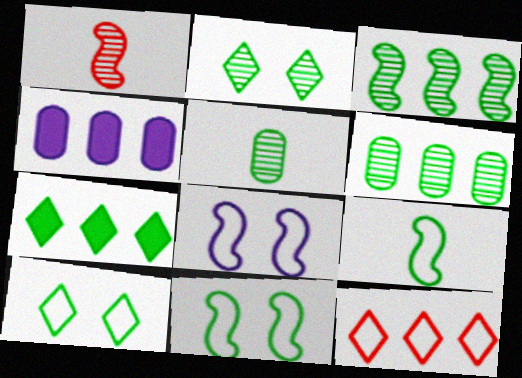[[1, 4, 10], 
[2, 3, 5], 
[3, 4, 12], 
[5, 7, 11]]